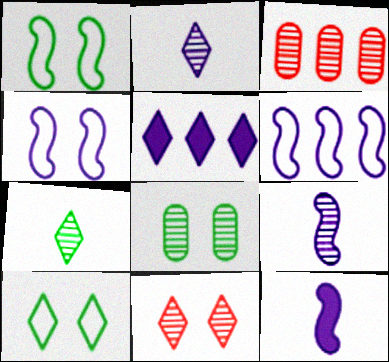[[3, 10, 12]]